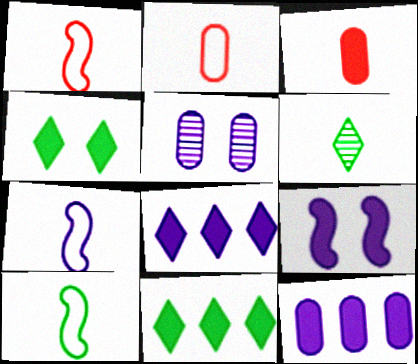[[1, 5, 11], 
[1, 7, 10], 
[3, 6, 7], 
[3, 9, 11], 
[5, 7, 8]]